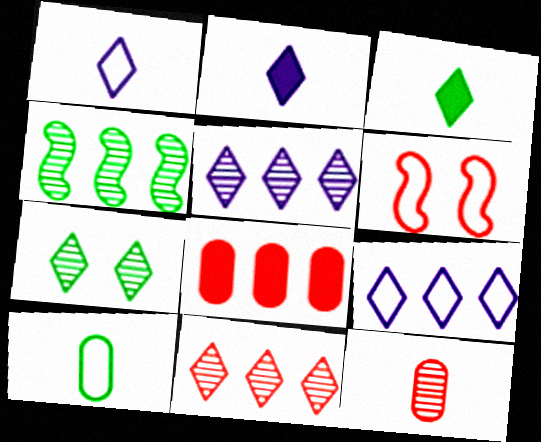[[4, 8, 9], 
[6, 9, 10]]